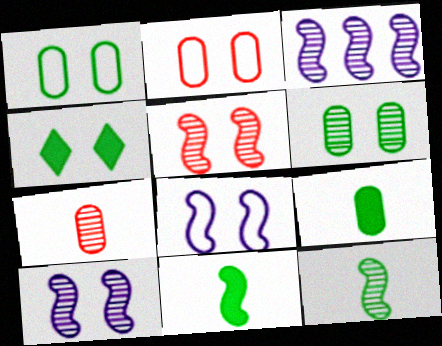[[2, 4, 10], 
[3, 5, 12]]